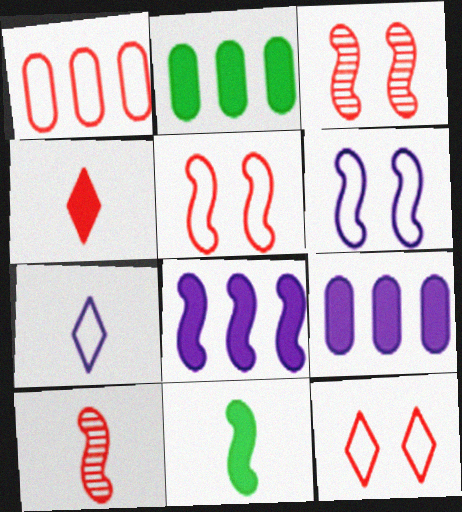[[1, 3, 4], 
[2, 3, 7]]